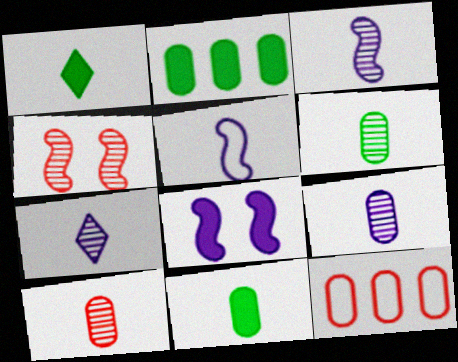[[1, 5, 10], 
[3, 7, 9], 
[6, 9, 10]]